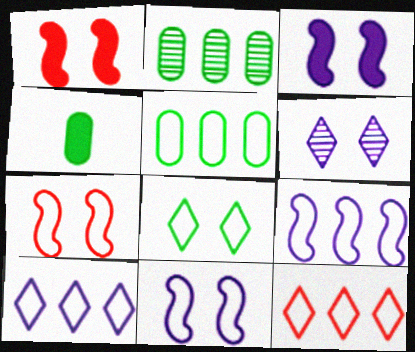[[5, 9, 12]]